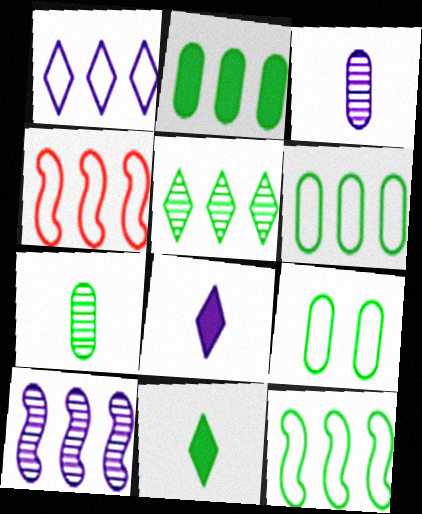[[1, 4, 6], 
[2, 5, 12], 
[2, 7, 9]]